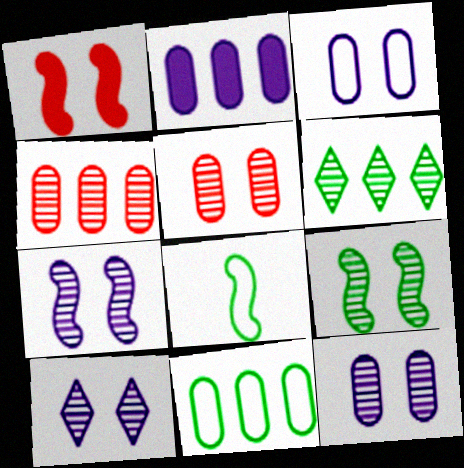[[2, 4, 11], 
[5, 9, 10], 
[7, 10, 12]]